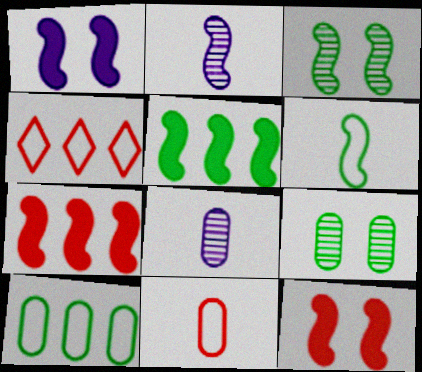[[3, 5, 6]]